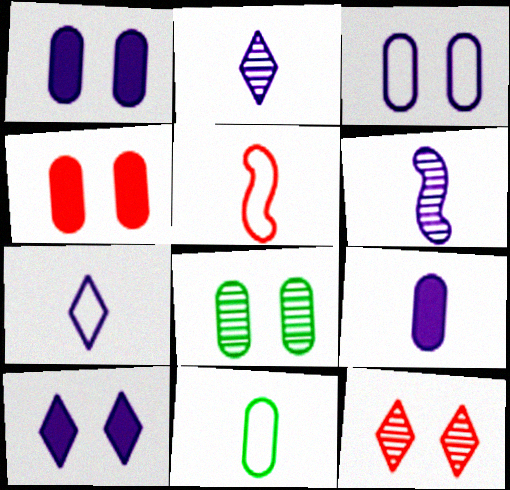[[3, 4, 8], 
[5, 7, 11], 
[6, 7, 9]]